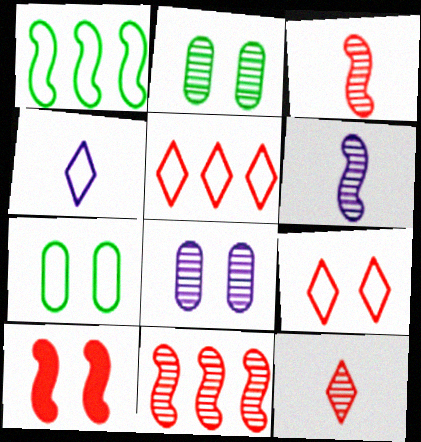[[1, 6, 10]]